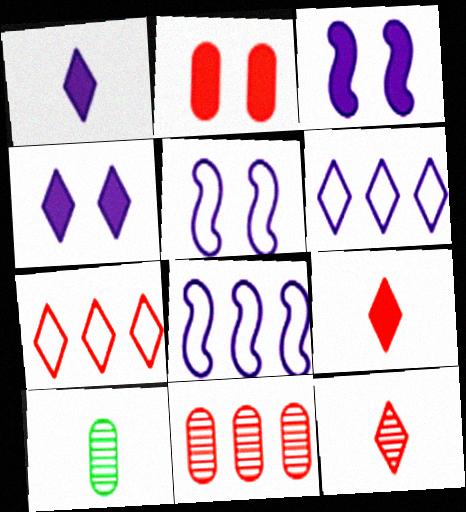[[3, 7, 10]]